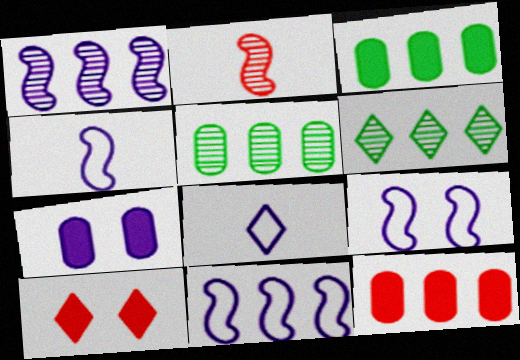[[1, 7, 8], 
[4, 5, 10], 
[4, 9, 11], 
[6, 8, 10], 
[6, 11, 12]]